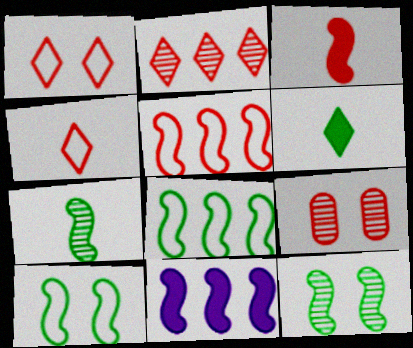[]